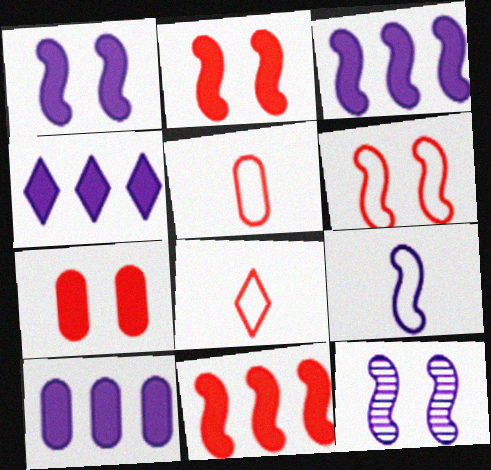[[3, 4, 10], 
[3, 9, 12]]